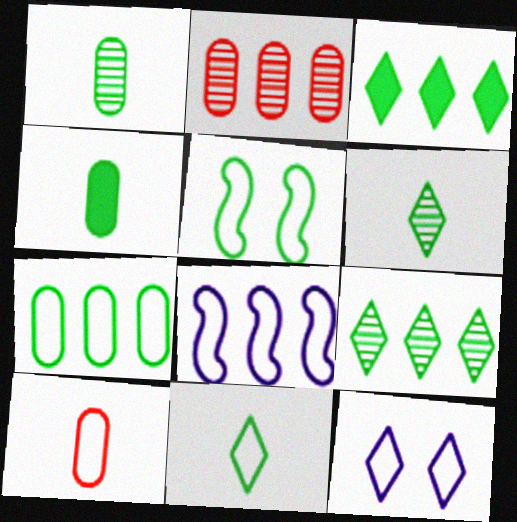[[1, 3, 5], 
[2, 3, 8], 
[4, 5, 9], 
[5, 7, 11]]